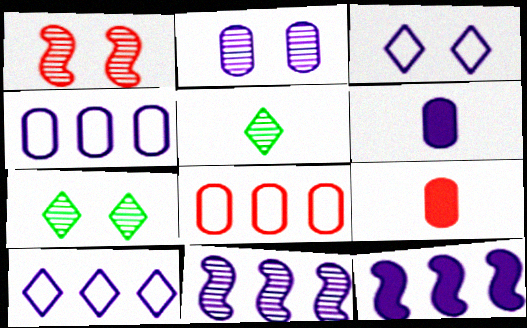[[1, 2, 7], 
[2, 4, 6], 
[3, 6, 11]]